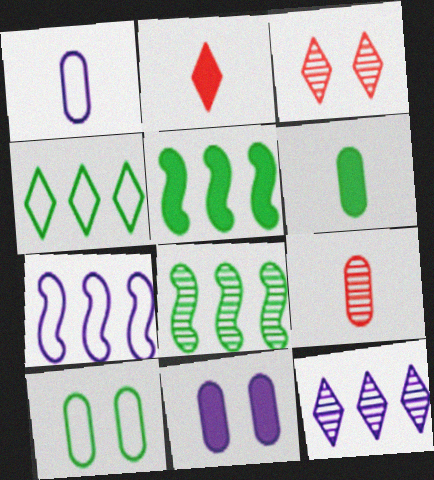[[1, 3, 5], 
[1, 6, 9], 
[2, 5, 11], 
[3, 6, 7]]